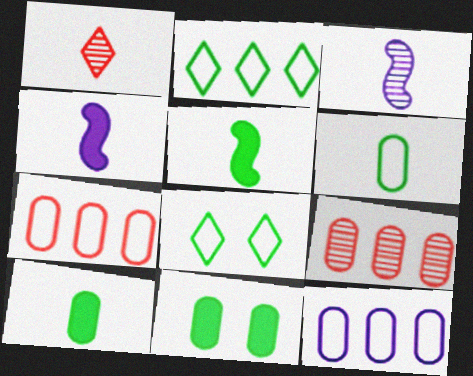[[1, 4, 6], 
[4, 8, 9]]